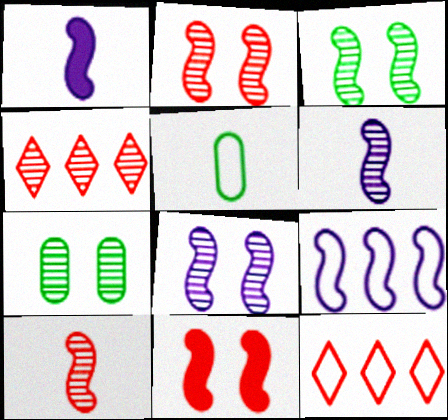[[1, 7, 12], 
[1, 8, 9], 
[2, 3, 8], 
[4, 6, 7]]